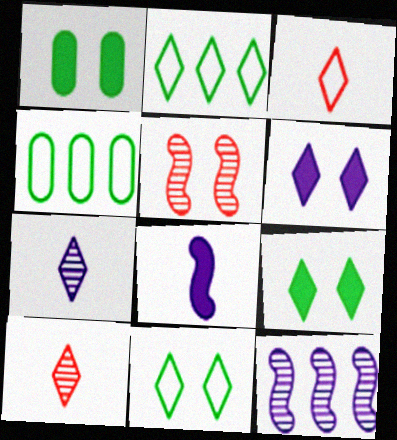[[1, 3, 12], 
[2, 6, 10]]